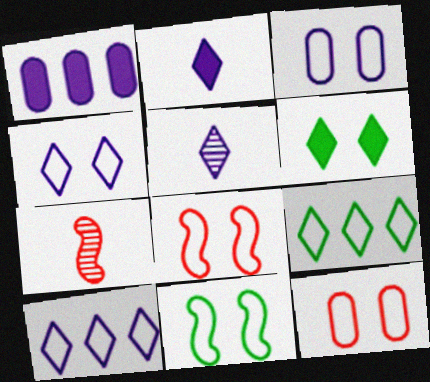[[4, 11, 12]]